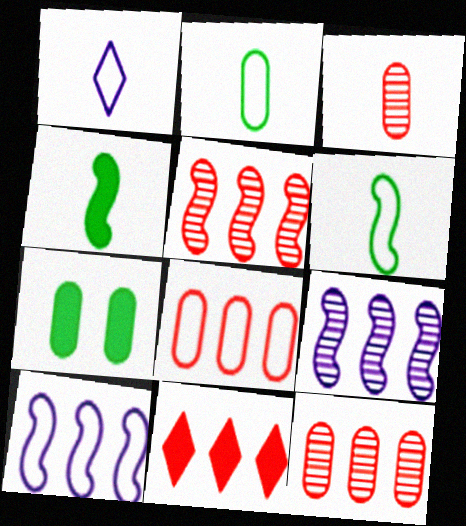[[1, 3, 4], 
[1, 5, 7], 
[5, 8, 11]]